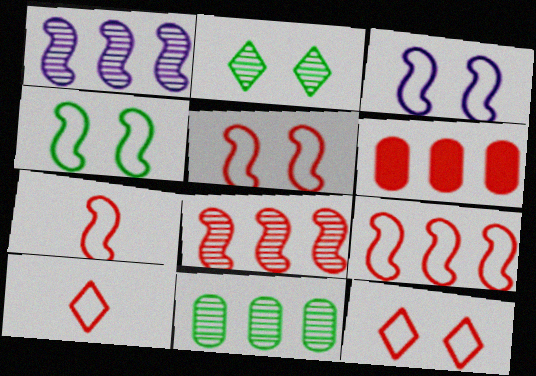[[3, 4, 5], 
[5, 7, 9]]